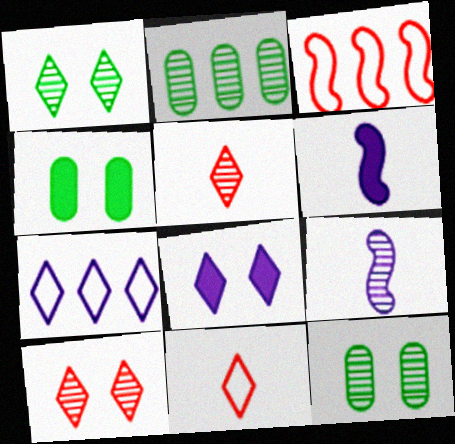[[2, 9, 10]]